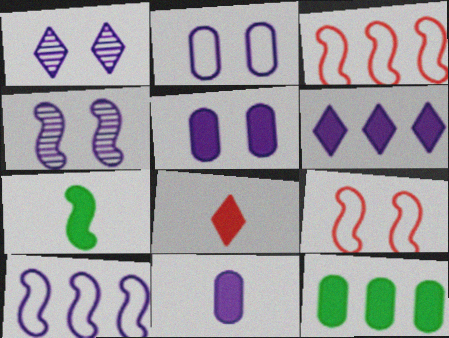[[1, 10, 11], 
[3, 4, 7], 
[7, 8, 11]]